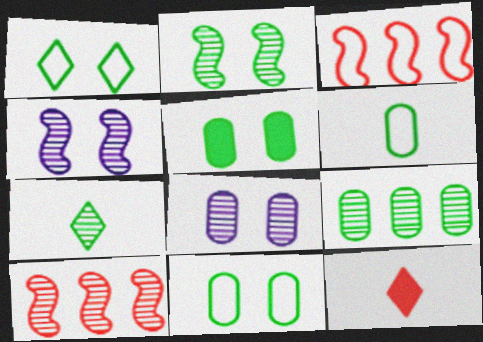[[1, 2, 5], 
[2, 7, 9], 
[5, 6, 9], 
[7, 8, 10]]